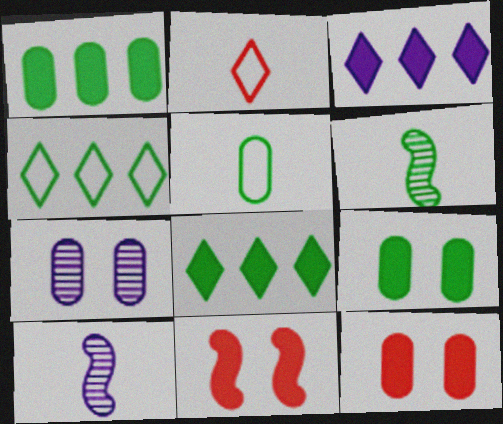[[4, 6, 9], 
[4, 10, 12]]